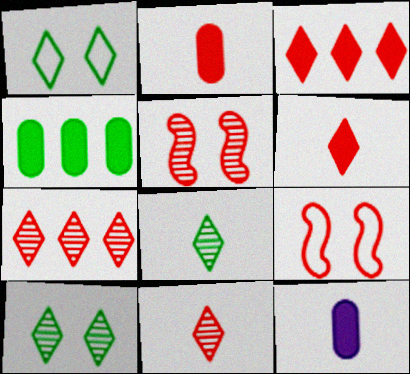[[2, 7, 9]]